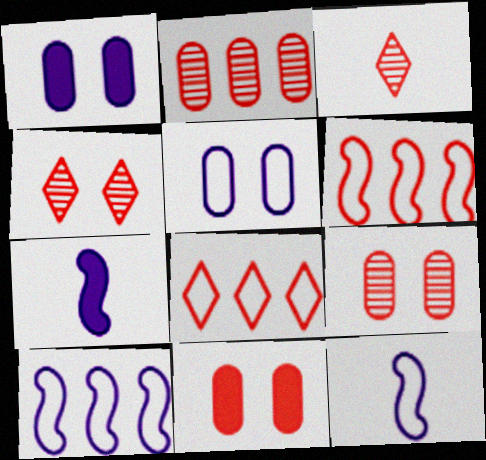[[3, 6, 11]]